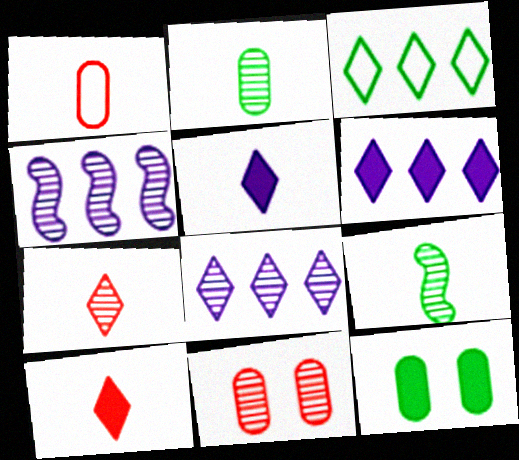[[1, 5, 9], 
[3, 9, 12], 
[8, 9, 11]]